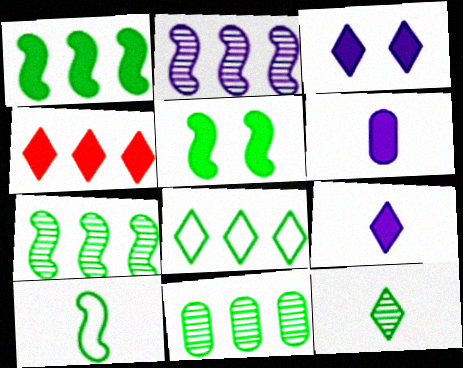[[1, 8, 11], 
[4, 5, 6], 
[5, 7, 10]]